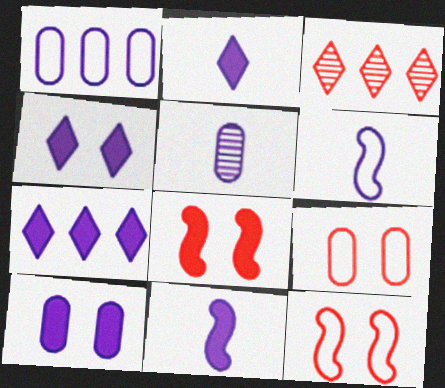[[1, 5, 10], 
[2, 4, 7], 
[2, 5, 6], 
[7, 10, 11]]